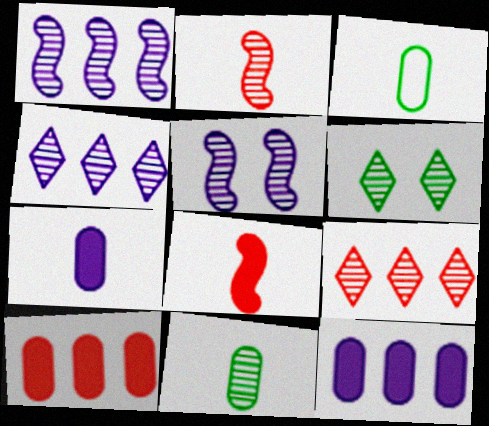[[5, 9, 11]]